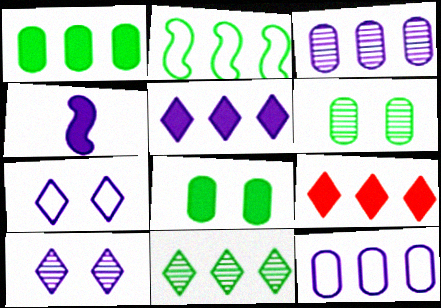[[1, 2, 11], 
[2, 3, 9], 
[3, 4, 7], 
[4, 8, 9], 
[4, 10, 12]]